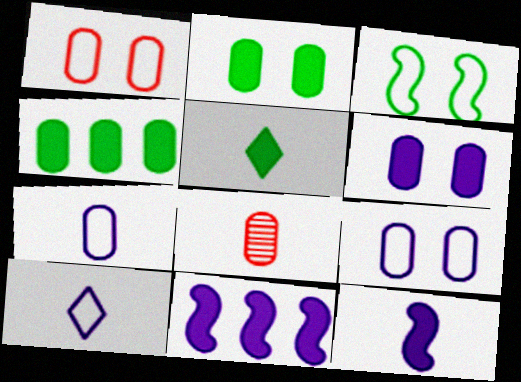[[4, 8, 9]]